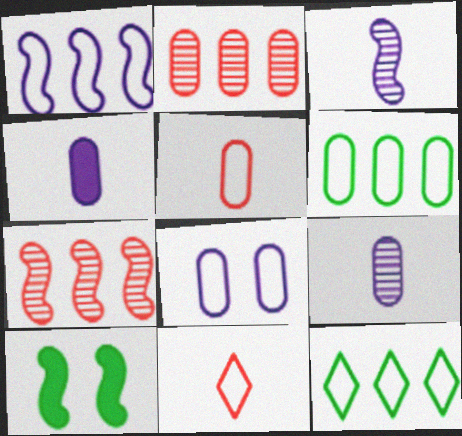[[5, 6, 8]]